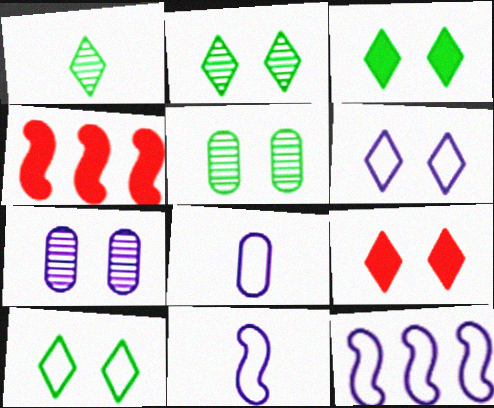[[2, 3, 10], 
[2, 4, 8], 
[2, 6, 9], 
[6, 8, 12]]